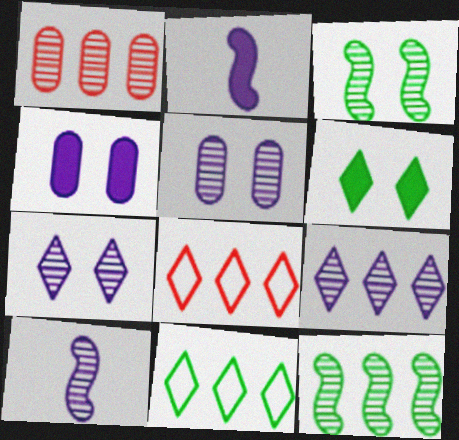[[1, 9, 12], 
[5, 9, 10]]